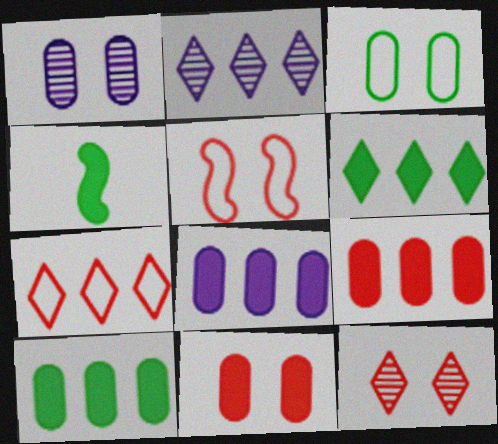[[1, 3, 11], 
[1, 4, 7], 
[2, 6, 7], 
[5, 11, 12], 
[8, 9, 10]]